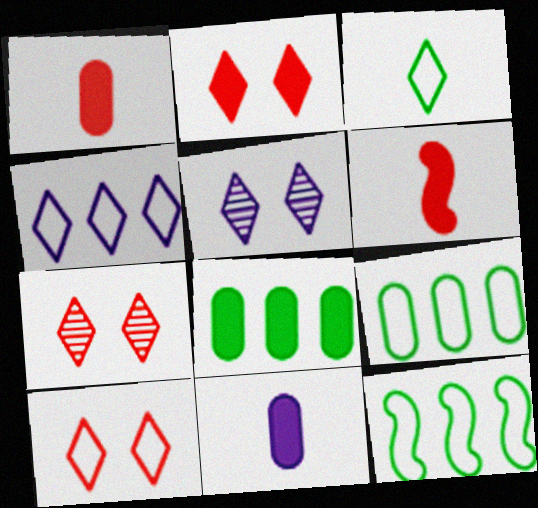[[1, 5, 12], 
[2, 7, 10], 
[3, 4, 10], 
[5, 6, 9], 
[7, 11, 12]]